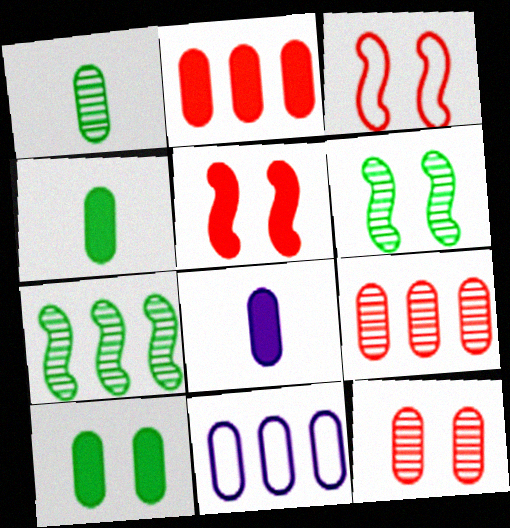[[2, 8, 10], 
[4, 11, 12]]